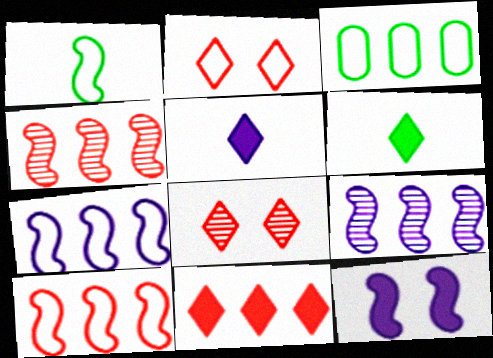[[1, 4, 12], 
[3, 9, 11]]